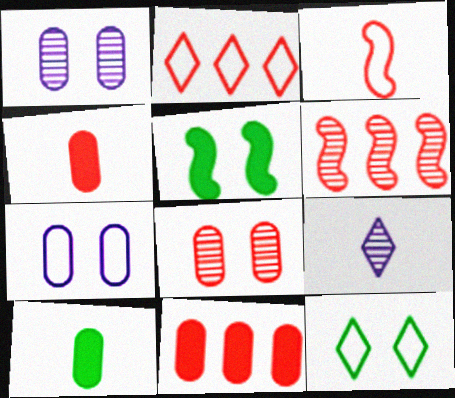[[2, 6, 11], 
[3, 9, 10]]